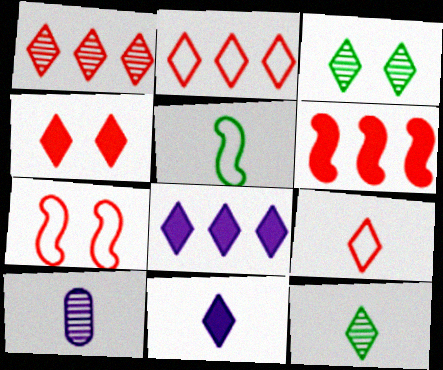[[1, 4, 9], 
[2, 3, 11], 
[3, 8, 9], 
[9, 11, 12]]